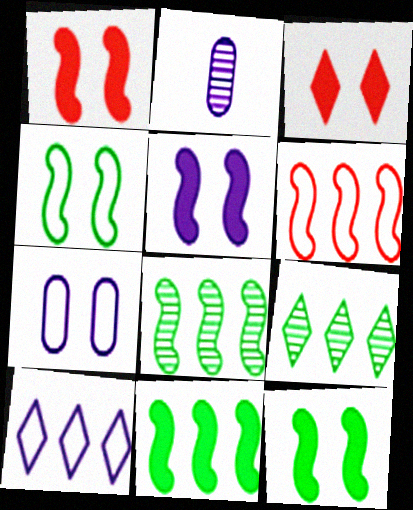[[1, 5, 12], 
[2, 5, 10]]